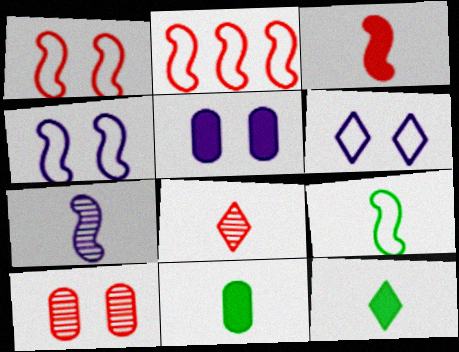[[2, 4, 9], 
[3, 7, 9]]